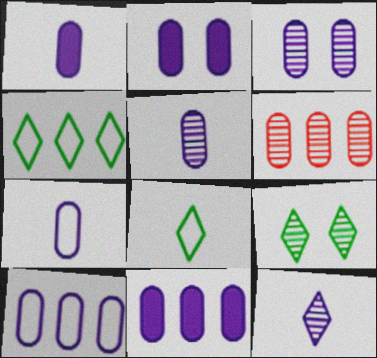[[1, 2, 11], 
[1, 3, 10], 
[1, 5, 7], 
[2, 5, 10], 
[3, 7, 11]]